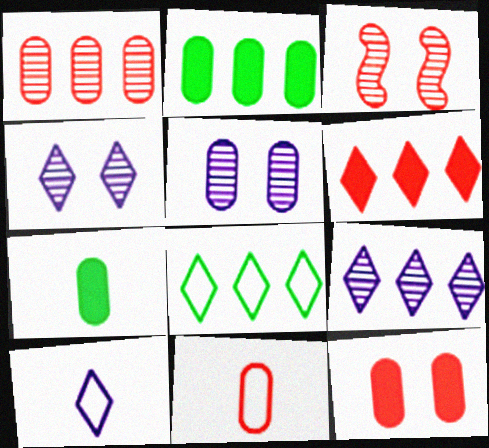[[1, 11, 12], 
[2, 3, 10], 
[2, 5, 11], 
[3, 6, 11], 
[6, 8, 9]]